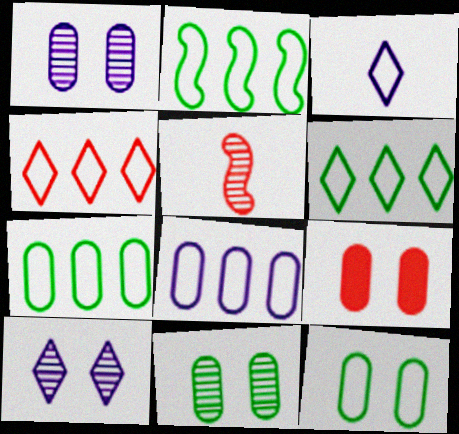[[1, 9, 12], 
[2, 4, 8], 
[2, 6, 7], 
[4, 5, 9]]